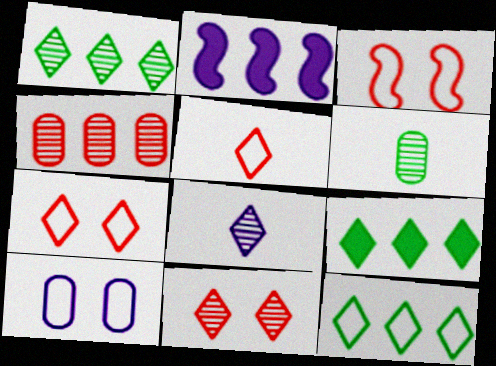[[1, 8, 11], 
[1, 9, 12], 
[2, 4, 12], 
[2, 6, 7], 
[2, 8, 10], 
[7, 8, 9]]